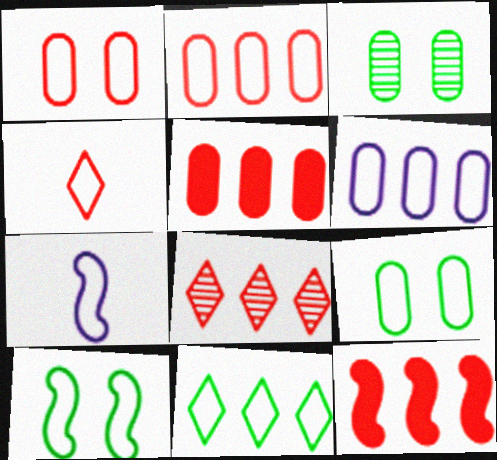[[1, 7, 11], 
[2, 8, 12], 
[4, 6, 10]]